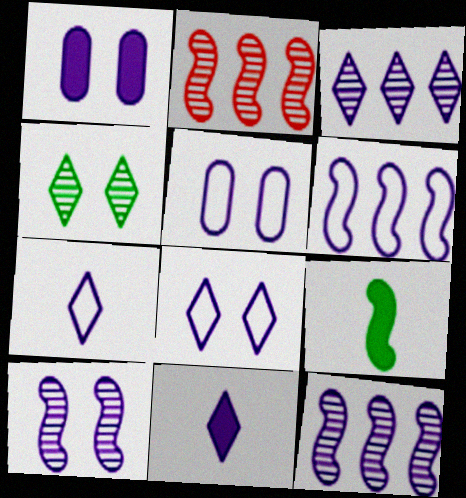[[1, 7, 12], 
[1, 8, 10], 
[3, 8, 11], 
[5, 6, 7], 
[5, 11, 12]]